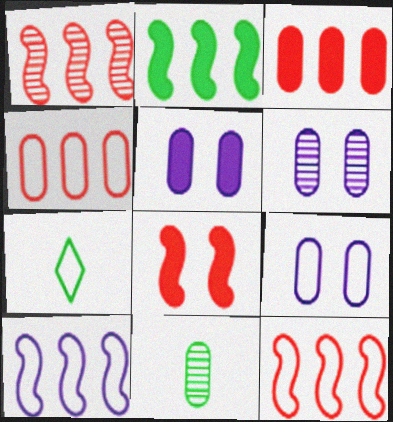[[1, 2, 10], 
[1, 5, 7], 
[3, 9, 11], 
[4, 5, 11], 
[5, 6, 9], 
[7, 9, 12]]